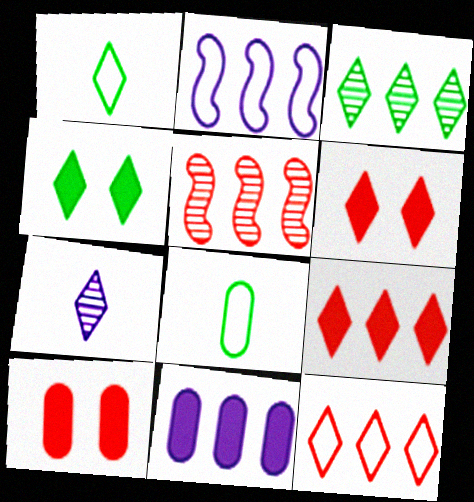[[1, 3, 4], 
[4, 7, 12]]